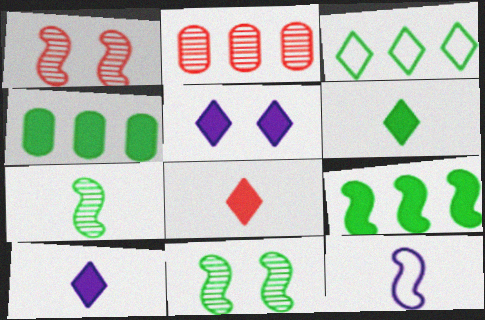[[1, 9, 12], 
[6, 8, 10]]